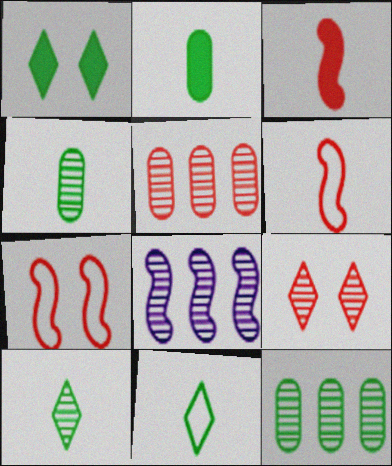[[4, 8, 9]]